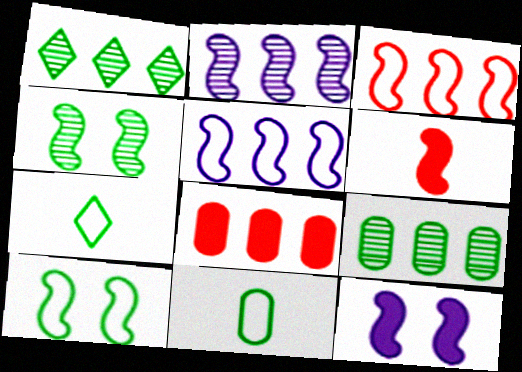[[1, 5, 8], 
[2, 6, 10], 
[4, 5, 6]]